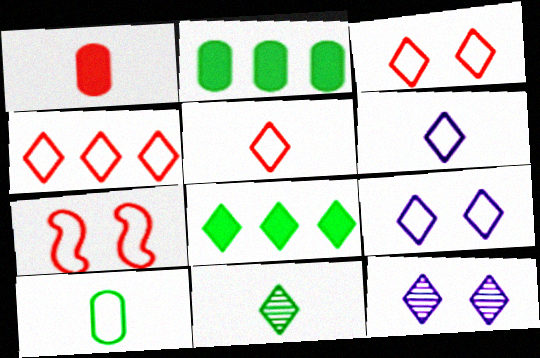[[3, 4, 5], 
[5, 8, 12]]